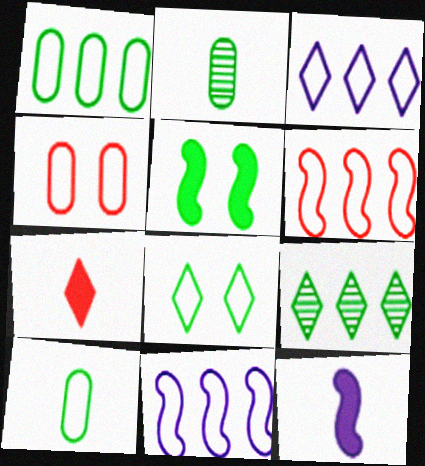[[1, 3, 6], 
[4, 9, 12], 
[5, 9, 10]]